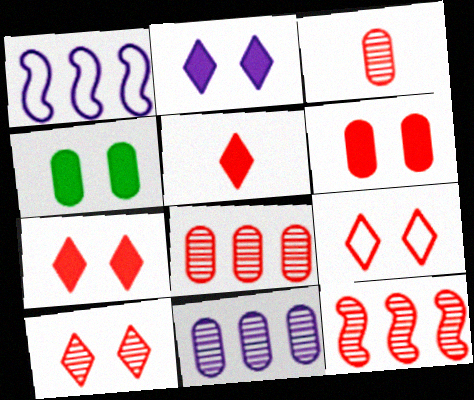[[3, 10, 12], 
[7, 9, 10]]